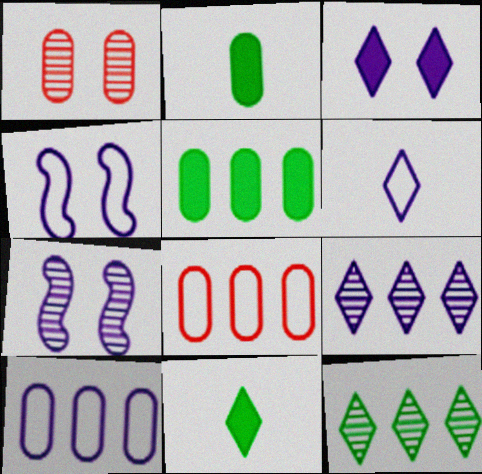[[1, 2, 10], 
[3, 6, 9], 
[4, 6, 10], 
[7, 8, 11]]